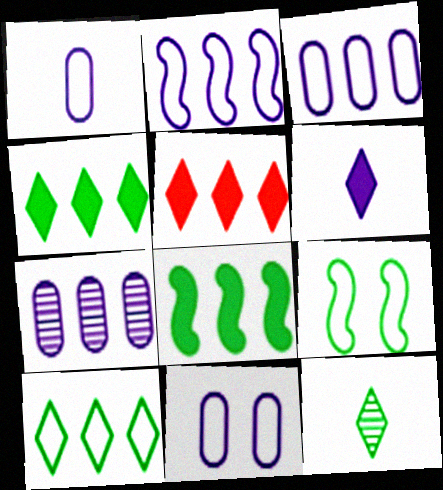[[1, 3, 11]]